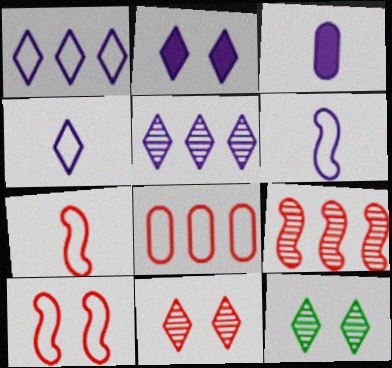[[2, 4, 5]]